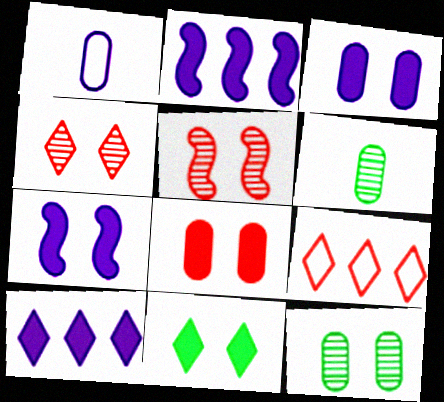[[6, 7, 9], 
[7, 8, 11]]